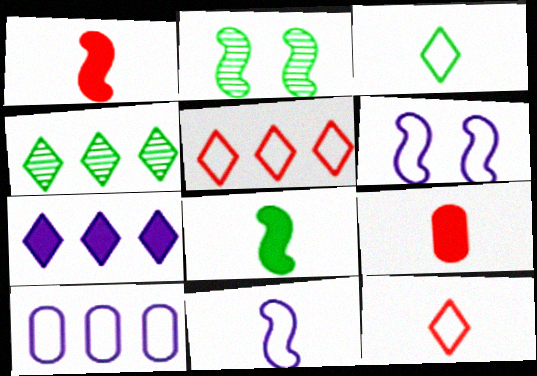[[4, 5, 7], 
[4, 6, 9]]